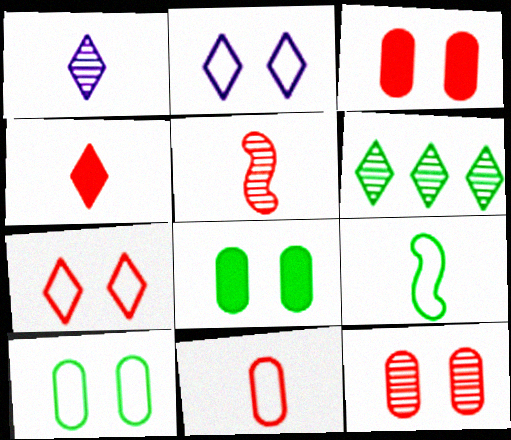[[2, 4, 6], 
[4, 5, 11], 
[6, 8, 9]]